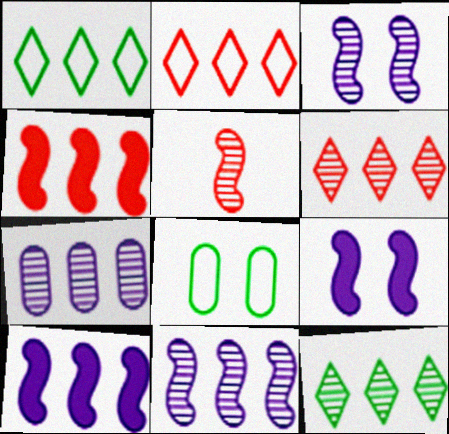[[1, 4, 7]]